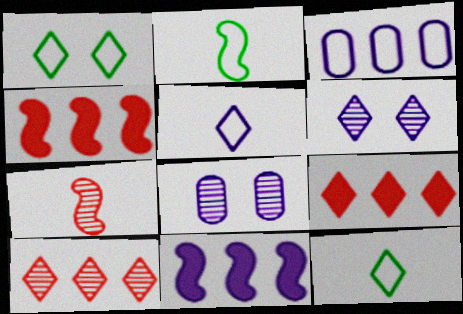[[2, 8, 9], 
[4, 8, 12], 
[5, 8, 11], 
[6, 9, 12]]